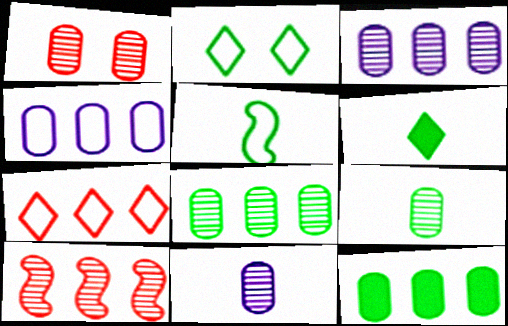[[1, 3, 9], 
[1, 8, 11], 
[5, 6, 9]]